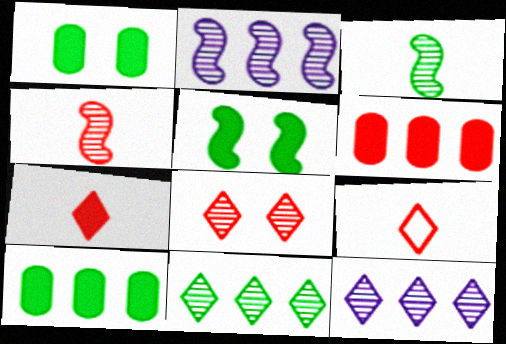[[1, 2, 9]]